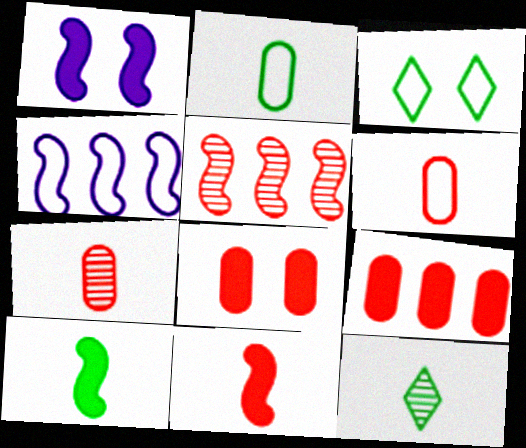[[2, 10, 12], 
[3, 4, 6], 
[4, 8, 12]]